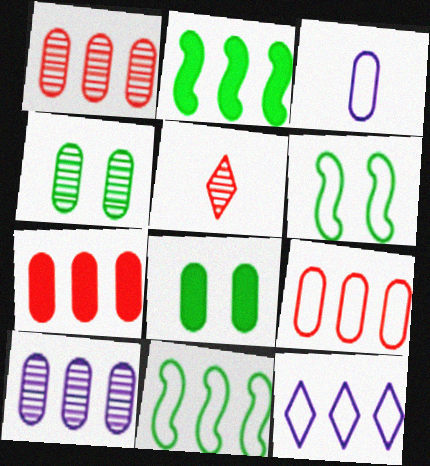[[1, 2, 12], 
[1, 3, 8], 
[1, 7, 9], 
[3, 4, 7], 
[9, 11, 12]]